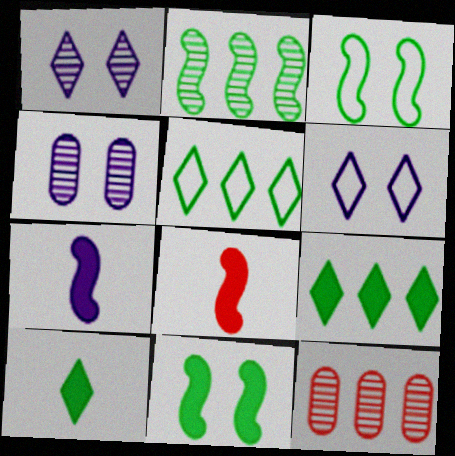[[4, 5, 8]]